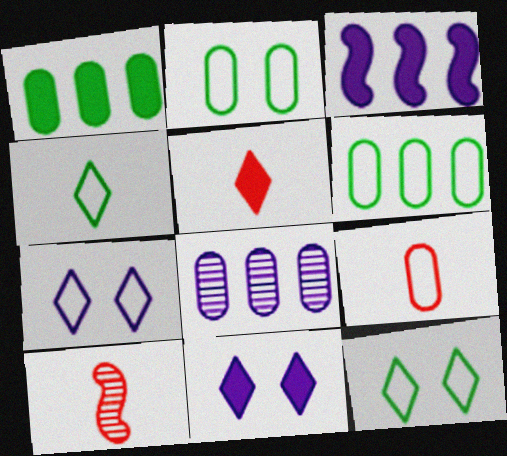[[1, 7, 10], 
[5, 9, 10], 
[6, 10, 11]]